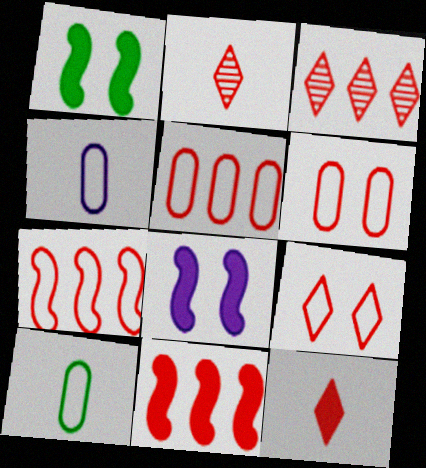[[1, 3, 4], 
[2, 6, 11], 
[3, 5, 11], 
[3, 8, 10], 
[3, 9, 12]]